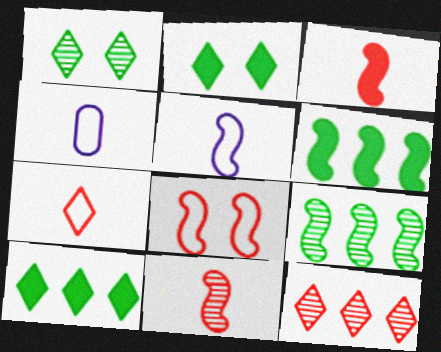[]